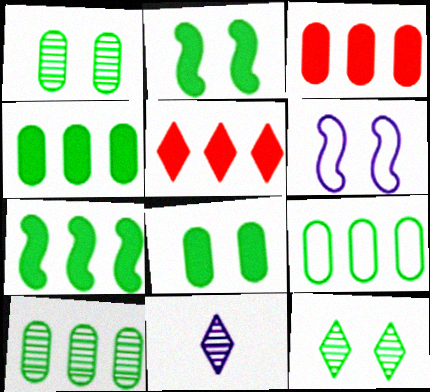[[4, 9, 10]]